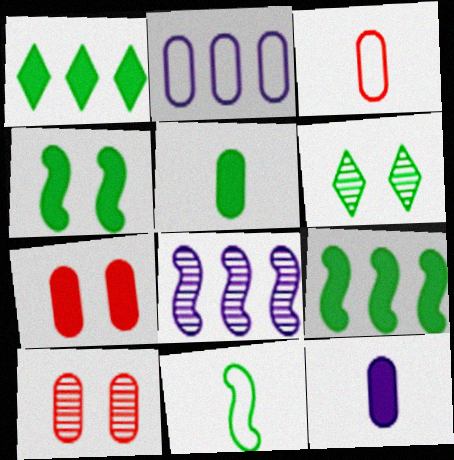[[1, 4, 5], 
[2, 5, 10]]